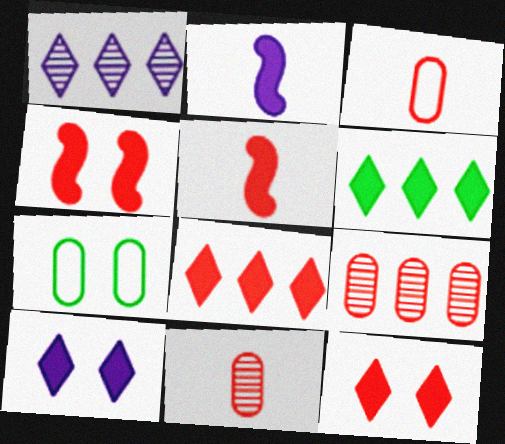[[1, 5, 7]]